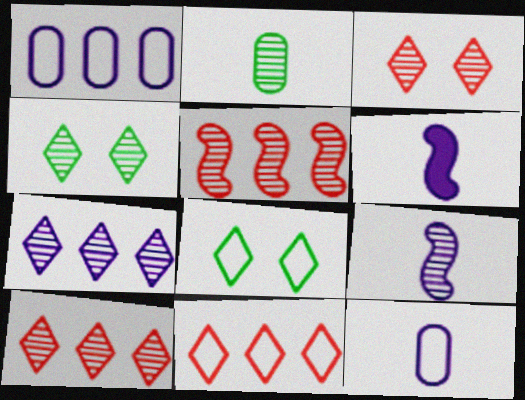[]